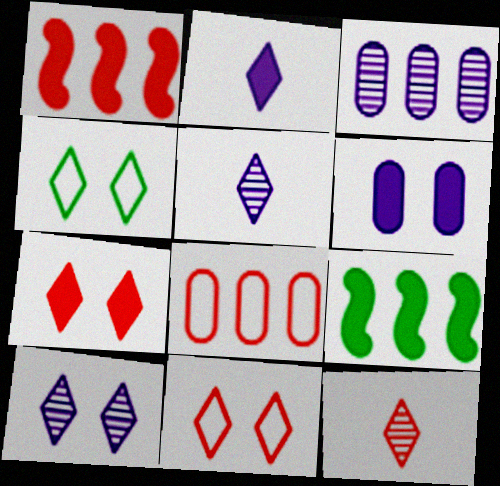[[4, 7, 10]]